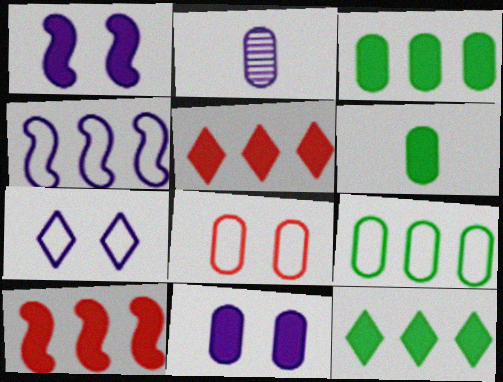[[1, 5, 6], 
[2, 3, 8]]